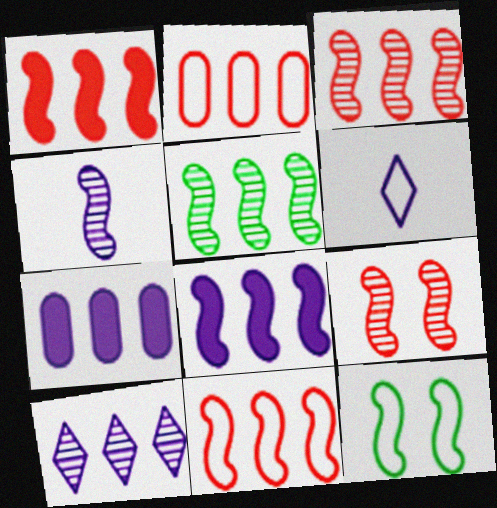[[1, 3, 11], 
[1, 4, 12], 
[2, 6, 12], 
[4, 5, 9], 
[5, 8, 11]]